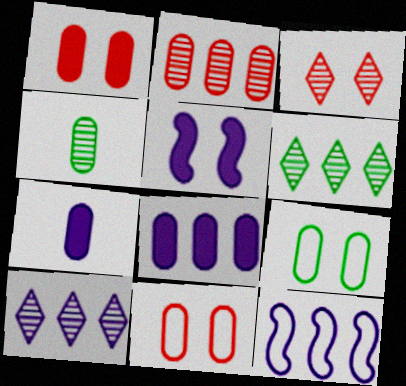[[2, 7, 9], 
[3, 5, 9], 
[4, 8, 11], 
[8, 10, 12]]